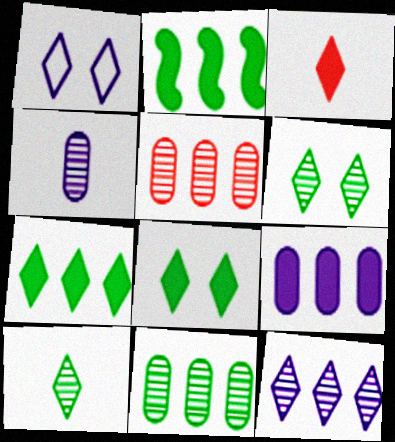[]